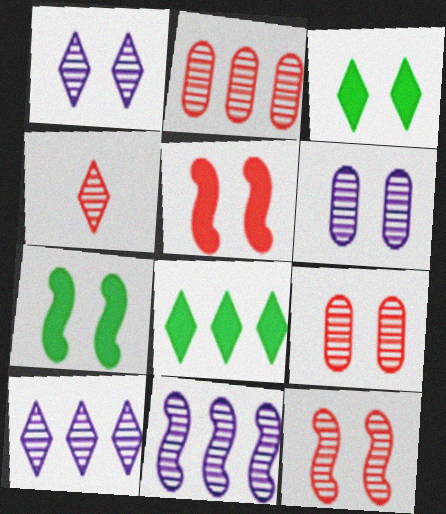[[2, 4, 12]]